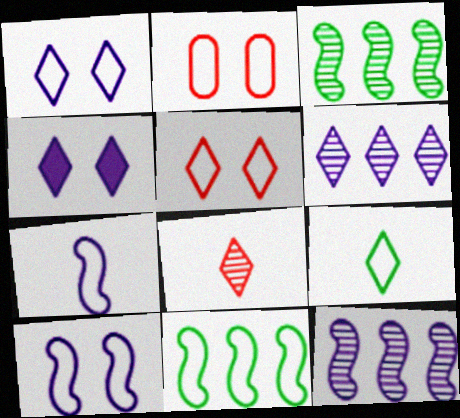[]